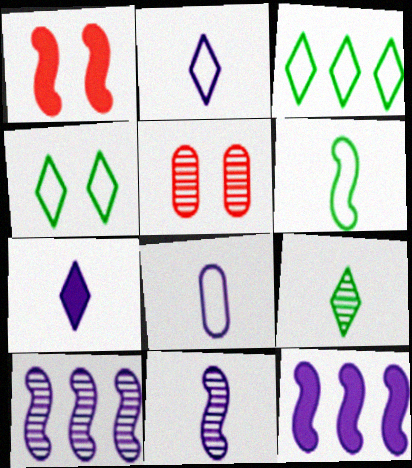[[1, 6, 10], 
[5, 9, 10], 
[7, 8, 11]]